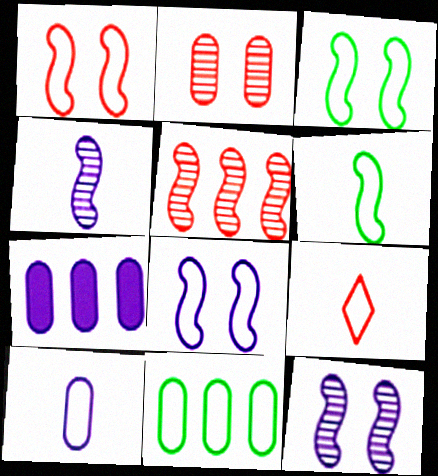[[1, 3, 8], 
[6, 9, 10], 
[8, 9, 11]]